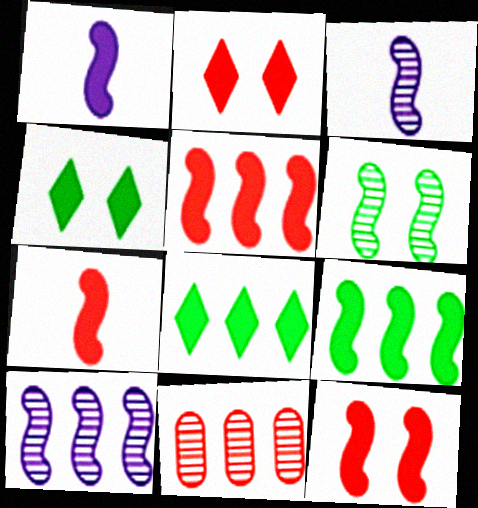[[1, 9, 12], 
[5, 7, 12]]